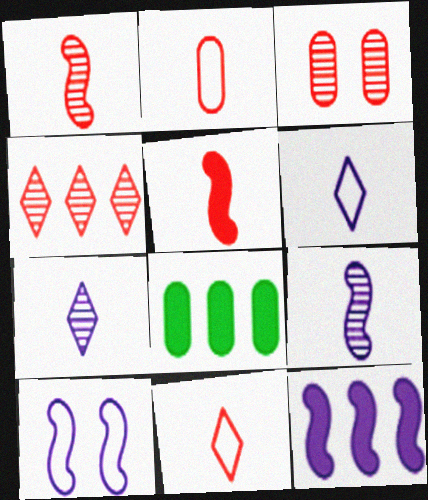[[1, 3, 4], 
[9, 10, 12]]